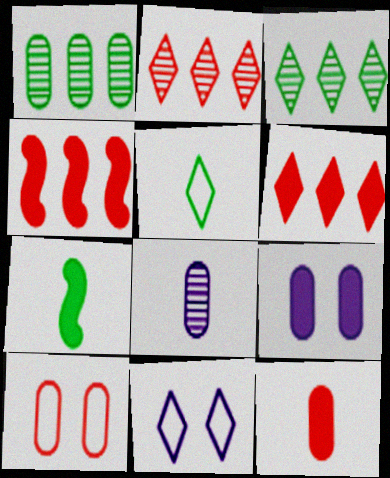[[6, 7, 9]]